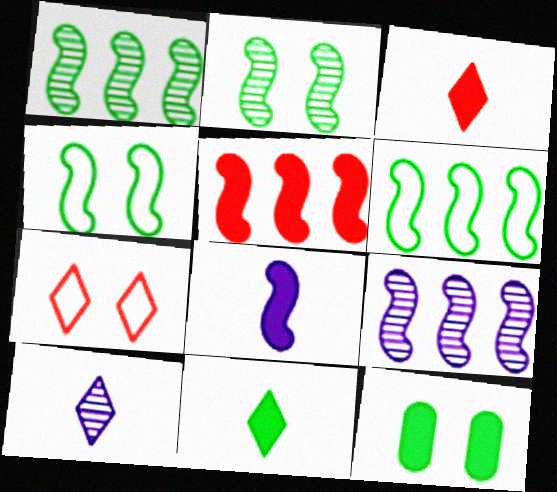[[5, 6, 9]]